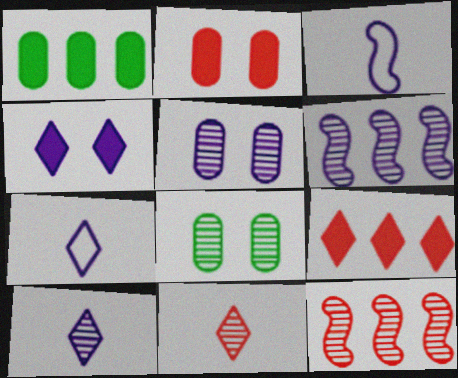[[3, 8, 9], 
[5, 6, 10], 
[6, 8, 11], 
[8, 10, 12]]